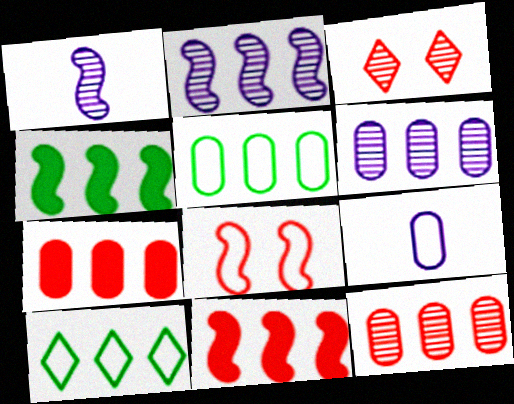[[1, 4, 8], 
[2, 7, 10], 
[3, 4, 9], 
[5, 6, 7], 
[6, 10, 11], 
[8, 9, 10]]